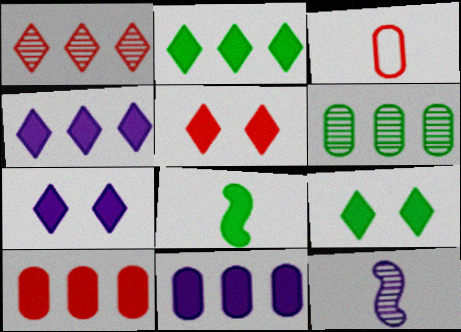[[5, 7, 9], 
[5, 8, 11], 
[7, 8, 10]]